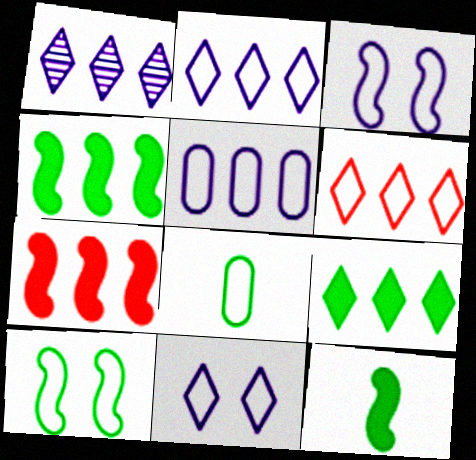[[1, 6, 9], 
[3, 6, 8]]